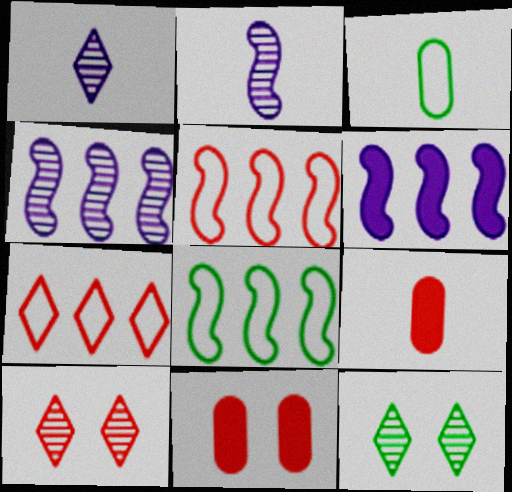[[1, 8, 11], 
[3, 6, 10], 
[5, 9, 10]]